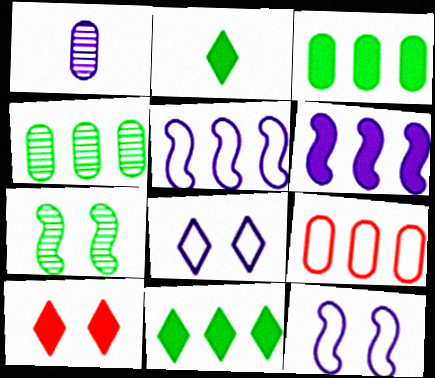[[1, 6, 8]]